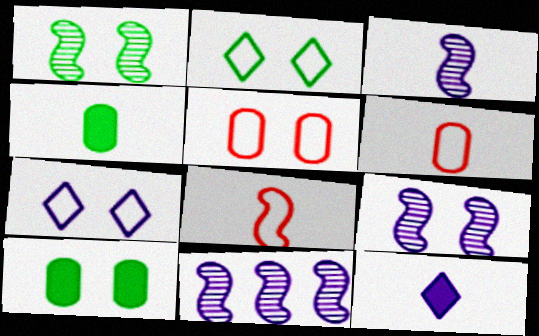[[1, 2, 10], 
[3, 9, 11]]